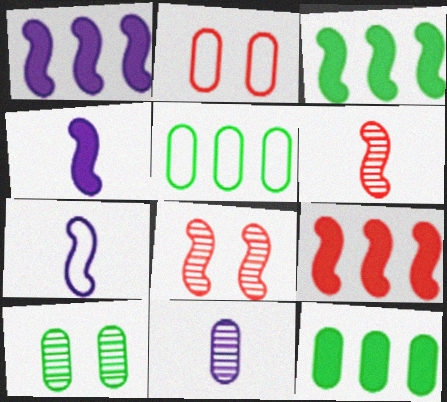[[1, 3, 9], 
[2, 11, 12], 
[3, 7, 8]]